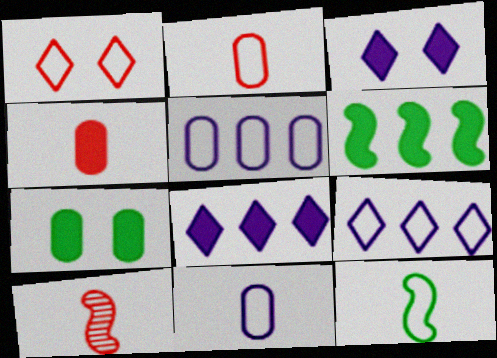[[1, 5, 12], 
[3, 4, 6], 
[7, 9, 10]]